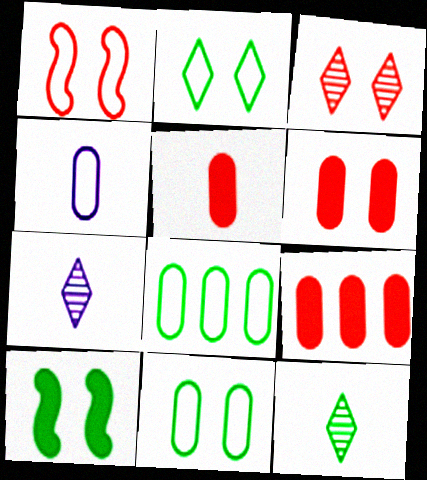[[1, 3, 6], 
[5, 6, 9], 
[8, 10, 12]]